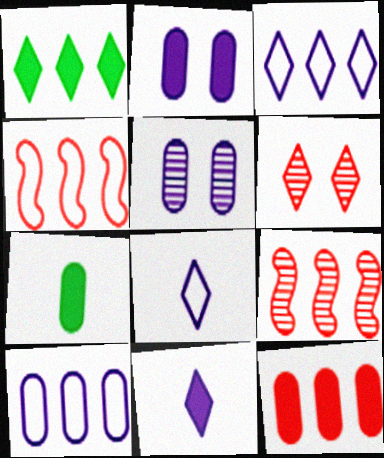[[1, 6, 8], 
[1, 9, 10], 
[2, 7, 12]]